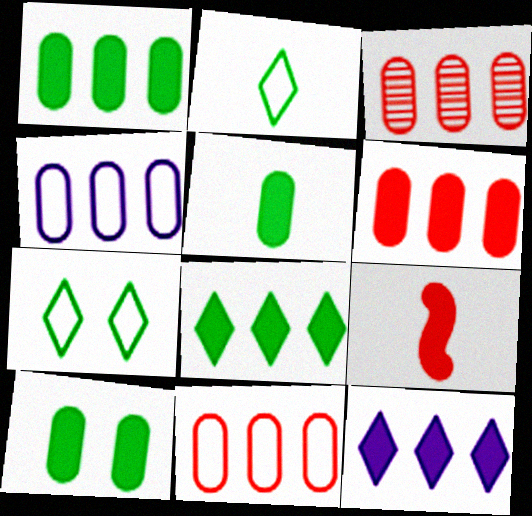[[1, 3, 4], 
[1, 5, 10], 
[3, 6, 11], 
[9, 10, 12]]